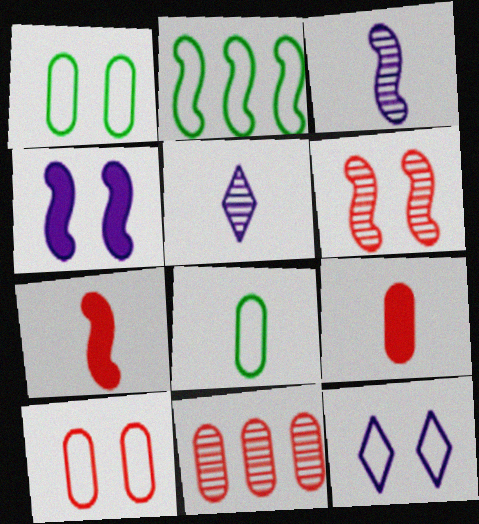[[5, 7, 8], 
[9, 10, 11]]